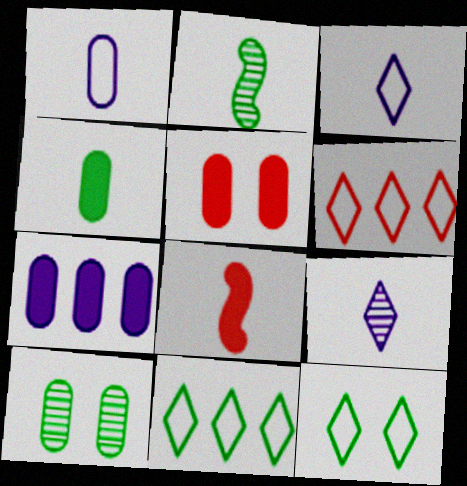[[3, 6, 12], 
[4, 5, 7]]